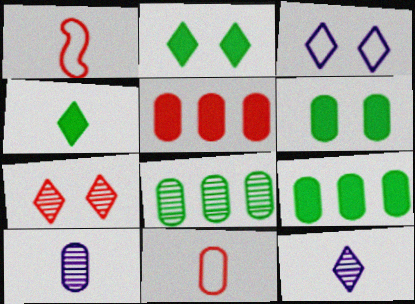[[1, 4, 10], 
[1, 5, 7], 
[2, 3, 7]]